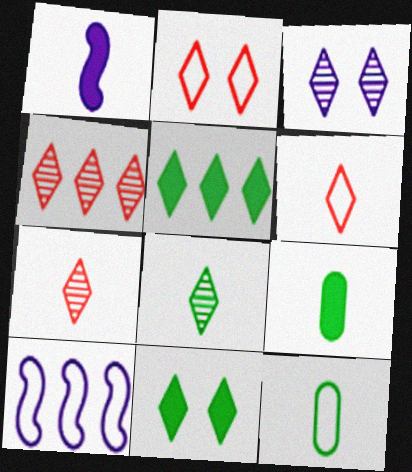[[1, 7, 12], 
[2, 3, 11], 
[2, 10, 12], 
[3, 4, 8], 
[3, 5, 6]]